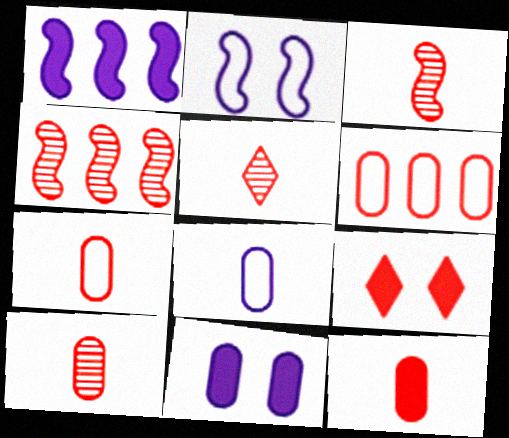[[3, 5, 10], 
[3, 6, 9], 
[4, 7, 9], 
[7, 10, 12]]